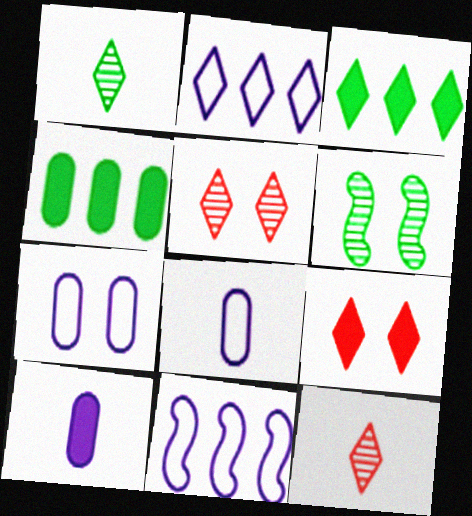[[1, 2, 9], 
[6, 7, 9]]